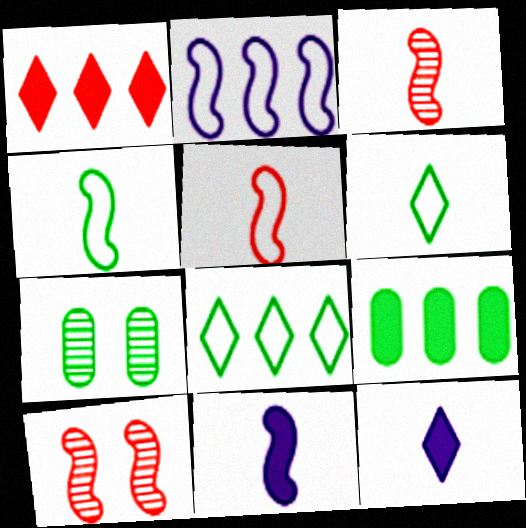[[3, 4, 11]]